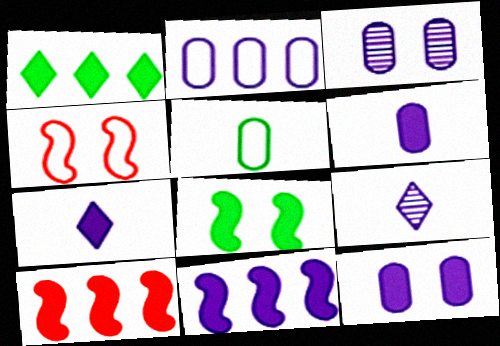[[2, 3, 6], 
[7, 11, 12]]